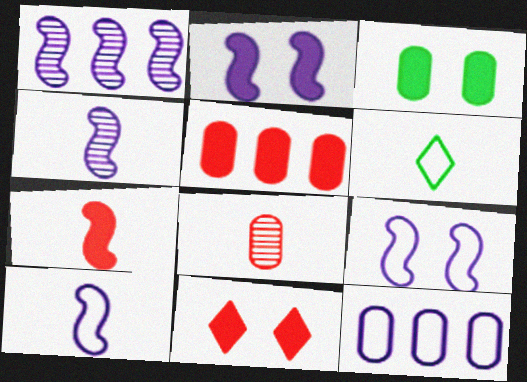[[1, 2, 10], 
[2, 3, 11], 
[3, 8, 12], 
[5, 7, 11]]